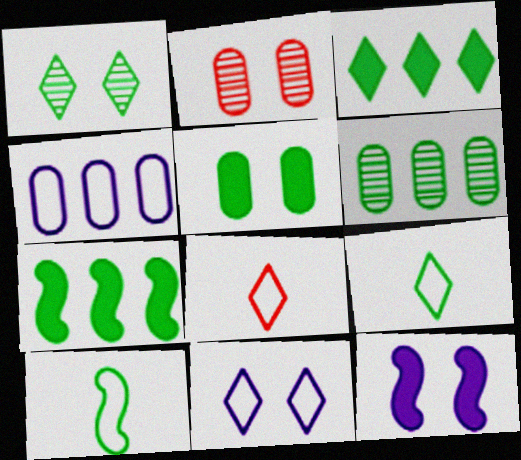[[1, 3, 9], 
[6, 8, 12]]